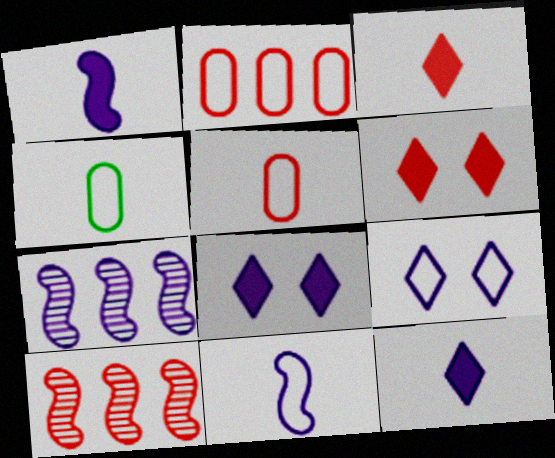[[4, 6, 7], 
[4, 8, 10], 
[5, 6, 10]]